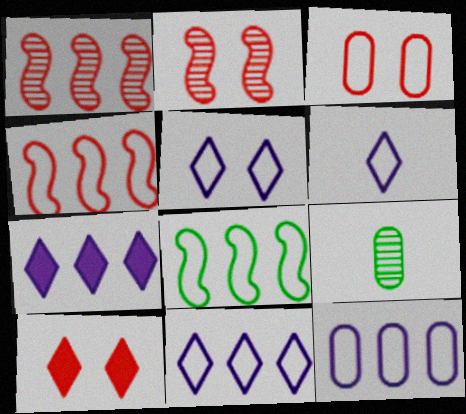[[2, 3, 10], 
[3, 6, 8], 
[5, 6, 11]]